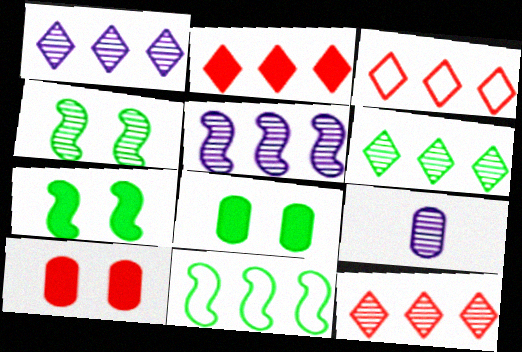[[1, 6, 12], 
[2, 3, 12], 
[3, 7, 9], 
[4, 9, 12]]